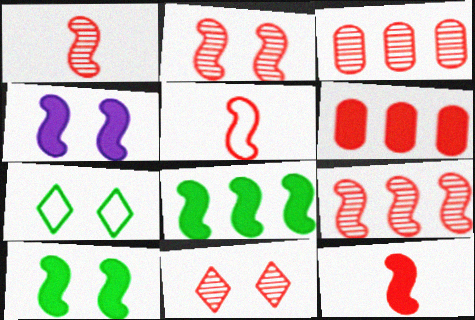[[1, 2, 9], 
[1, 3, 11], 
[1, 5, 12], 
[4, 8, 12], 
[5, 6, 11]]